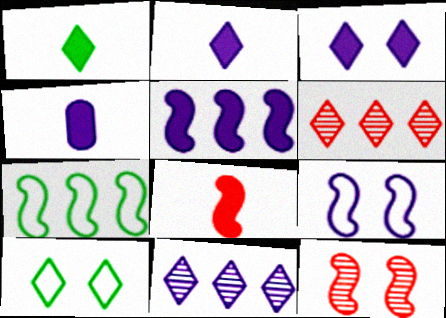[[1, 4, 8], 
[2, 6, 10], 
[3, 4, 5], 
[4, 9, 11]]